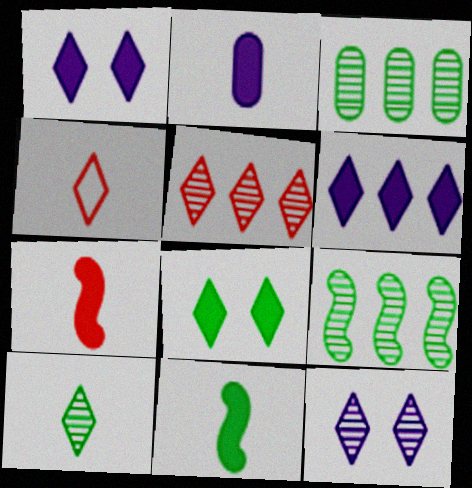[[5, 10, 12]]